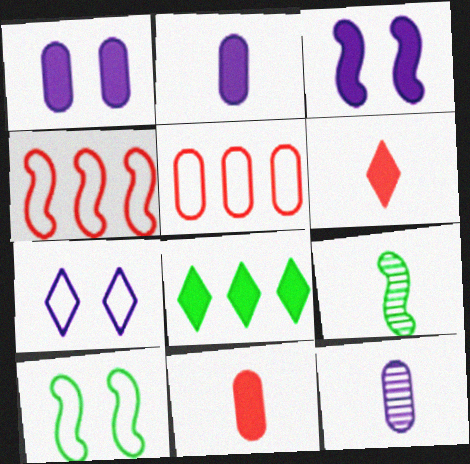[[3, 4, 9], 
[3, 8, 11]]